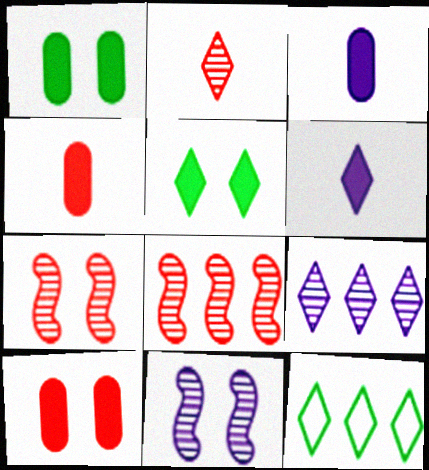[[3, 7, 12], 
[4, 11, 12]]